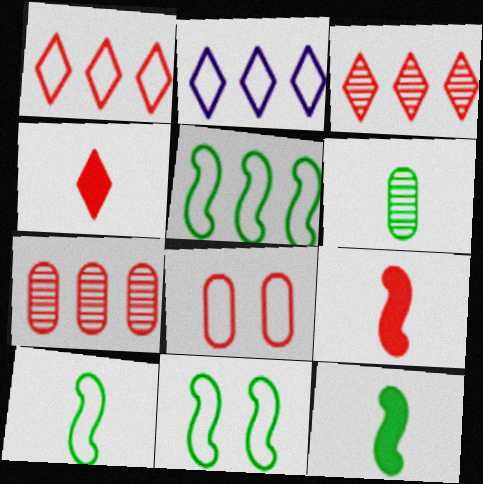[[2, 8, 10], 
[3, 8, 9], 
[5, 10, 11]]